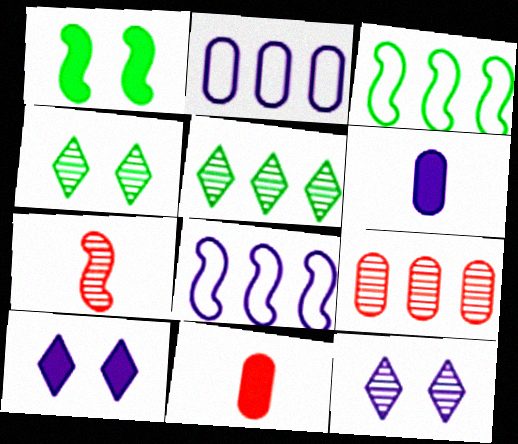[[1, 7, 8], 
[3, 11, 12], 
[4, 8, 11], 
[6, 8, 12]]